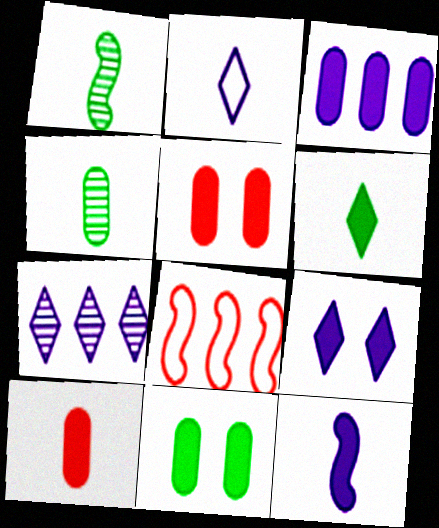[[1, 2, 10], 
[2, 7, 9], 
[3, 9, 12], 
[3, 10, 11], 
[4, 8, 9], 
[6, 10, 12]]